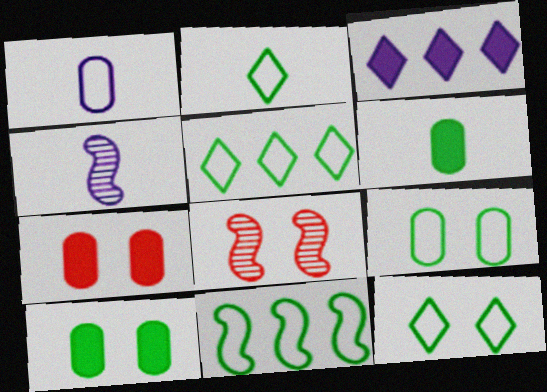[[2, 5, 12], 
[2, 9, 11], 
[4, 5, 7]]